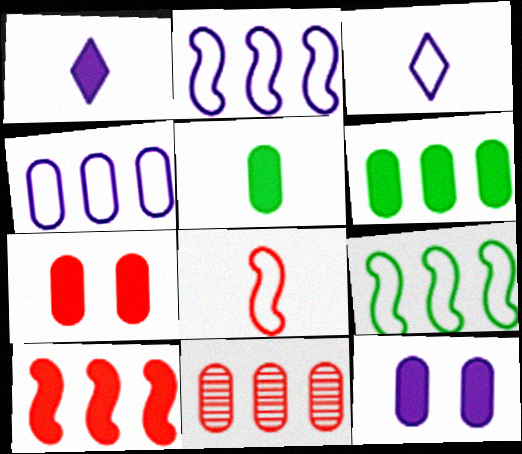[[4, 6, 11]]